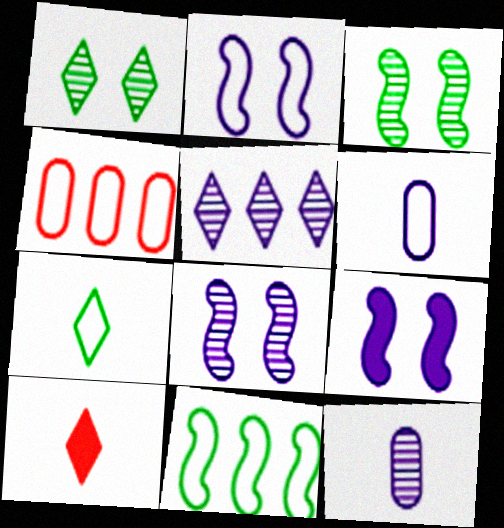[[2, 4, 7], 
[2, 8, 9], 
[5, 6, 9], 
[5, 8, 12]]